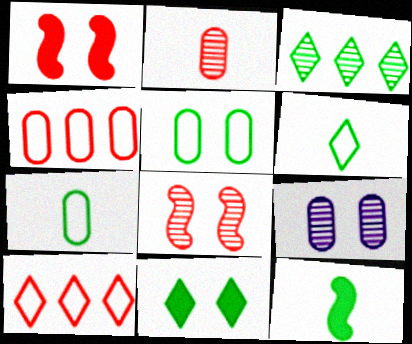[[1, 2, 10], 
[3, 5, 12], 
[3, 6, 11], 
[9, 10, 12]]